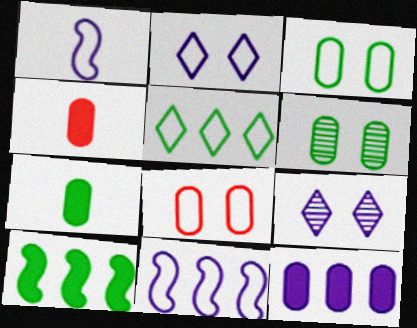[[1, 5, 8], 
[1, 9, 12]]